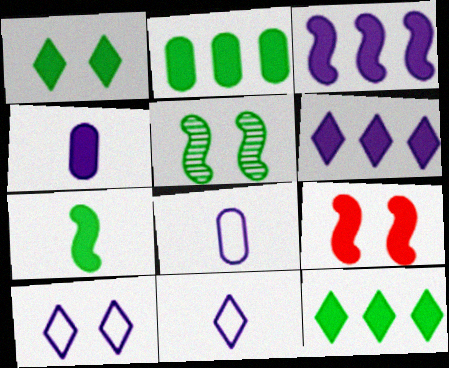[[1, 2, 7], 
[3, 7, 9], 
[4, 9, 12]]